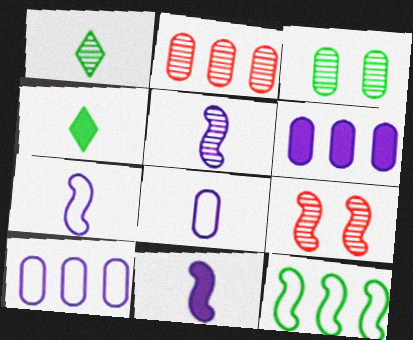[[3, 4, 12], 
[4, 9, 10], 
[5, 7, 11], 
[9, 11, 12]]